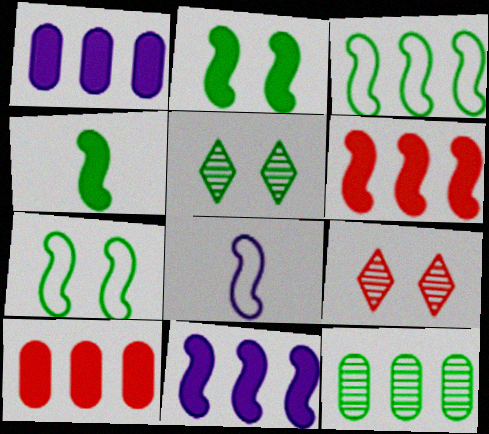[[5, 8, 10]]